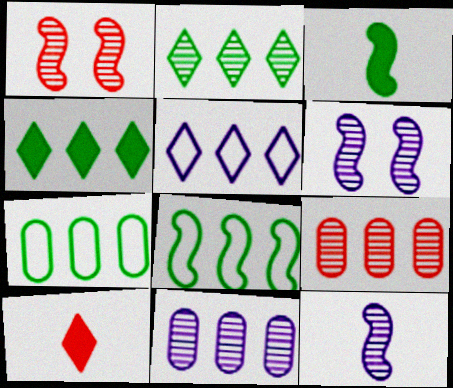[[6, 7, 10]]